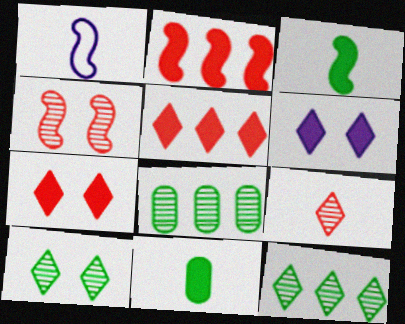[[1, 7, 8], 
[1, 9, 11], 
[2, 6, 11]]